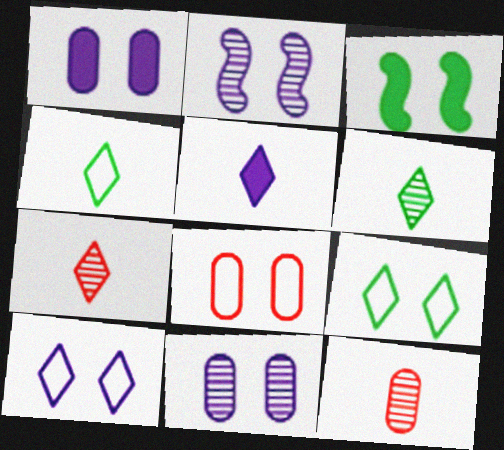[[1, 2, 10], 
[4, 5, 7]]